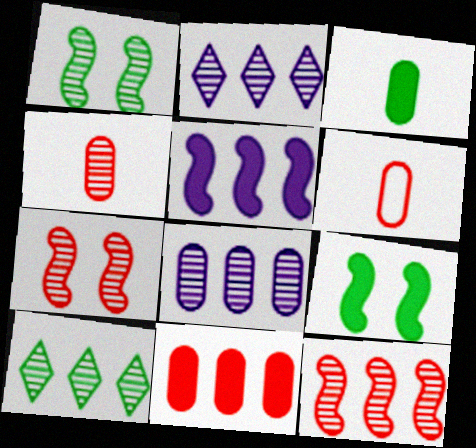[[1, 2, 4], 
[2, 6, 9], 
[8, 10, 12]]